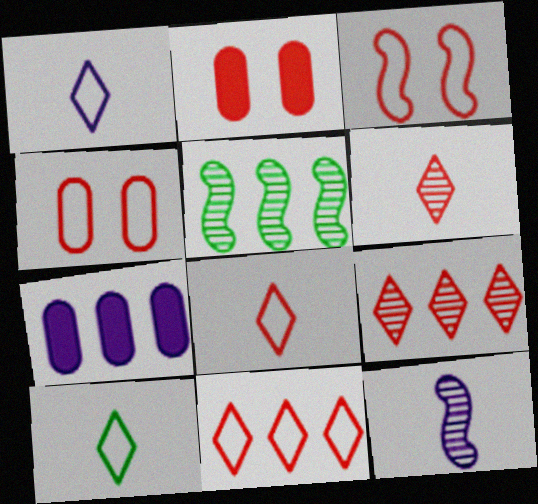[[1, 2, 5], 
[1, 8, 10], 
[5, 7, 11]]